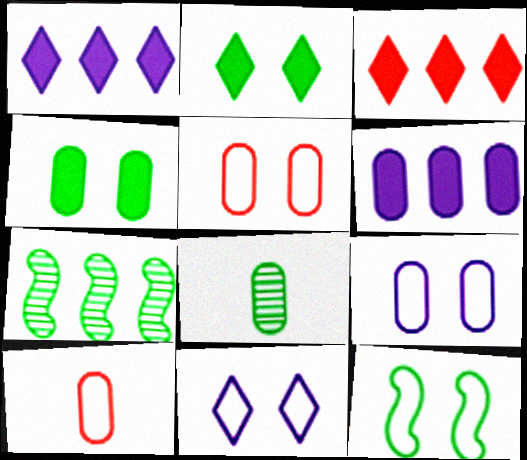[[5, 6, 8], 
[5, 11, 12]]